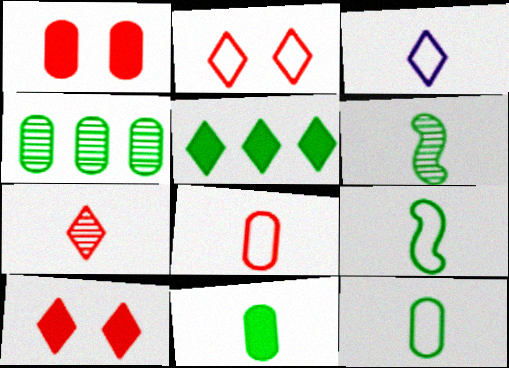[[3, 8, 9]]